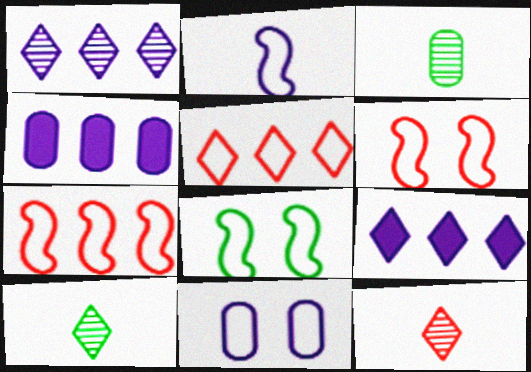[[2, 7, 8], 
[3, 6, 9], 
[4, 6, 10], 
[4, 8, 12]]